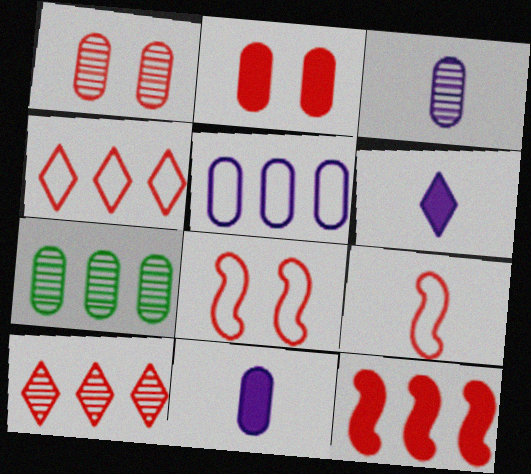[[1, 3, 7], 
[2, 9, 10], 
[6, 7, 8]]